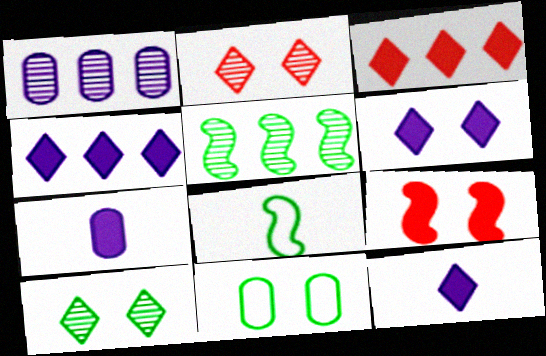[[4, 6, 12]]